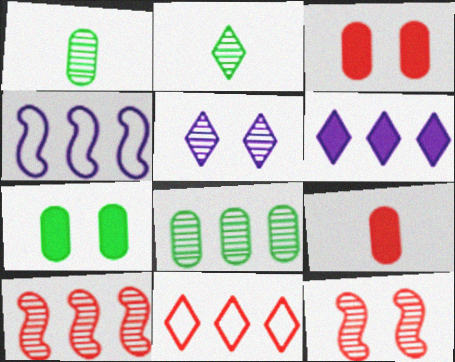[[1, 5, 10], 
[2, 3, 4], 
[9, 11, 12]]